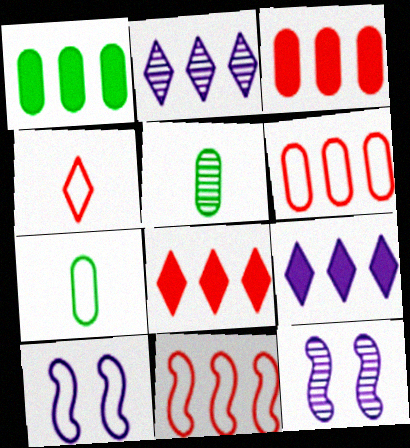[[1, 2, 11], 
[1, 4, 12], 
[5, 8, 10], 
[7, 8, 12]]